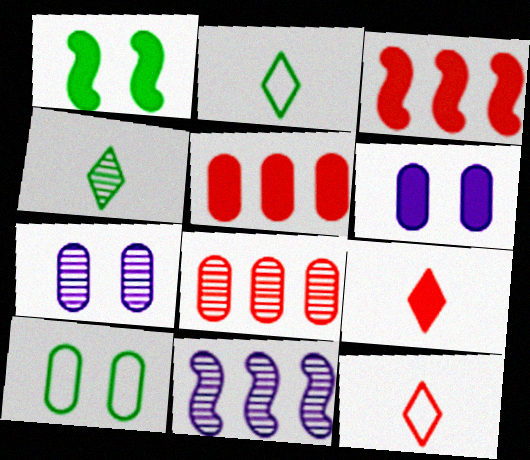[[2, 3, 7], 
[9, 10, 11]]